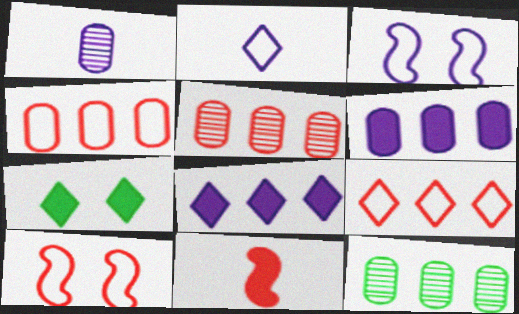[[1, 3, 8], 
[4, 6, 12], 
[6, 7, 11]]